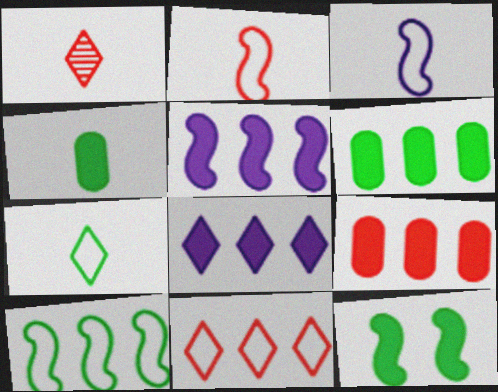[[1, 3, 4]]